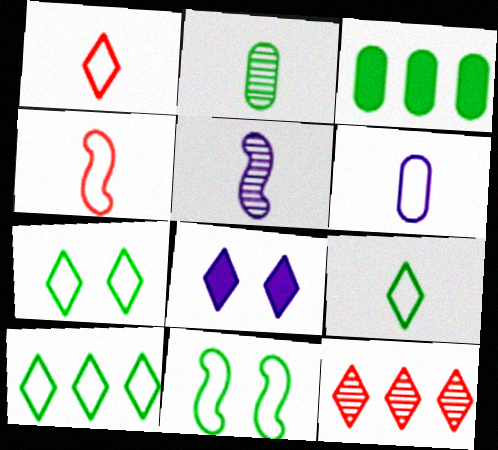[[4, 6, 9], 
[7, 9, 10], 
[8, 9, 12]]